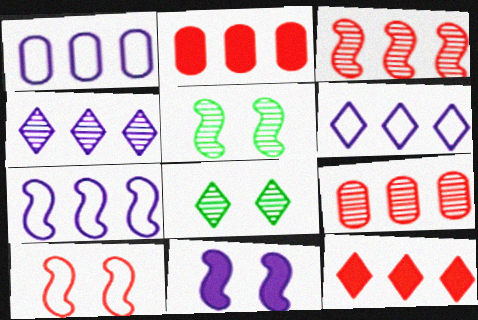[[1, 6, 7], 
[5, 10, 11]]